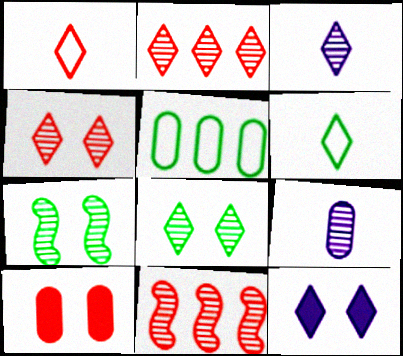[[1, 10, 11], 
[2, 3, 8], 
[2, 6, 12], 
[2, 7, 9], 
[5, 9, 10], 
[8, 9, 11]]